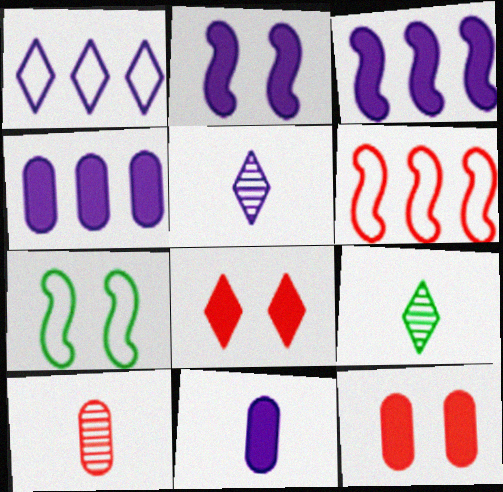[[1, 8, 9], 
[6, 8, 10]]